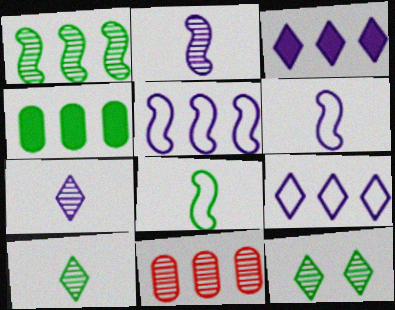[[2, 11, 12], 
[4, 8, 12]]